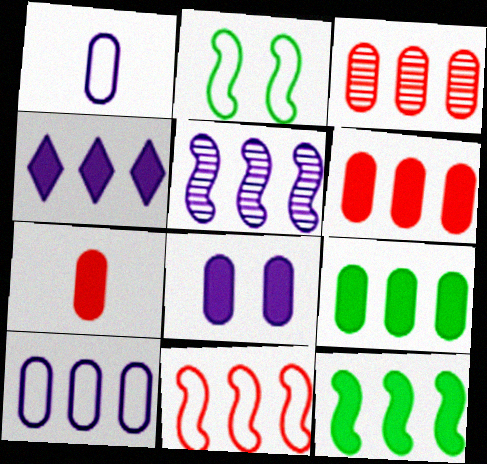[[3, 9, 10], 
[4, 5, 10], 
[4, 6, 12], 
[5, 11, 12], 
[7, 8, 9]]